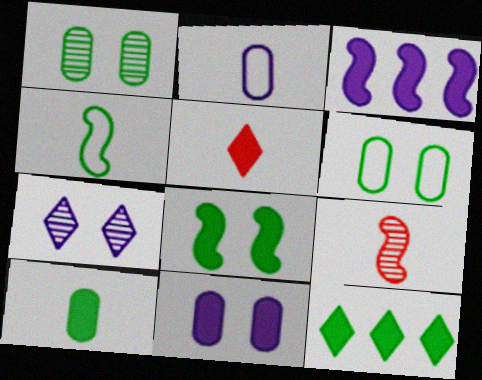[[1, 4, 12], 
[2, 3, 7], 
[8, 10, 12]]